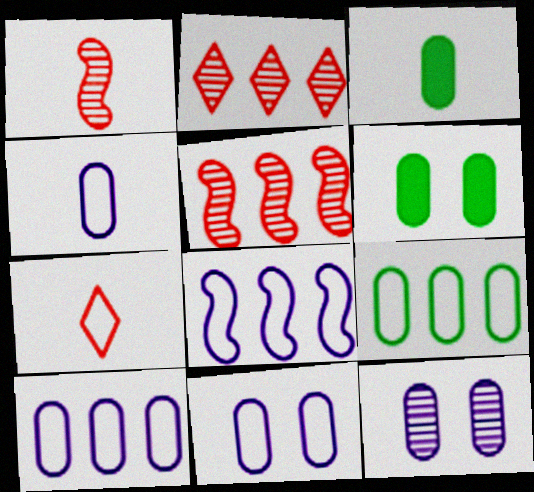[[4, 10, 11]]